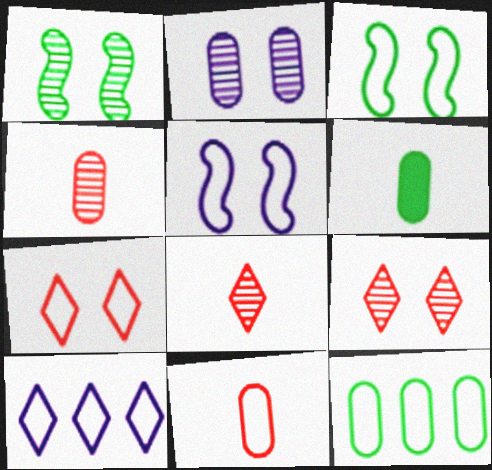[[1, 2, 9], 
[3, 10, 11]]